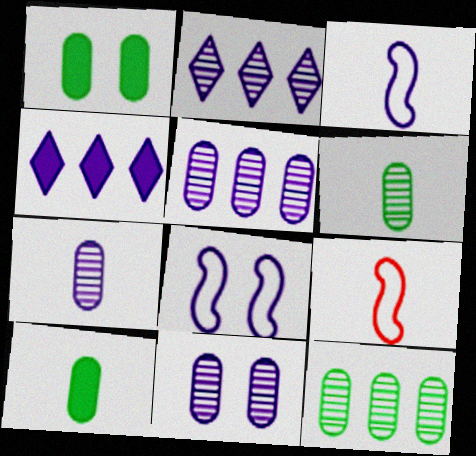[[1, 2, 9], 
[3, 4, 11], 
[4, 7, 8], 
[5, 7, 11]]